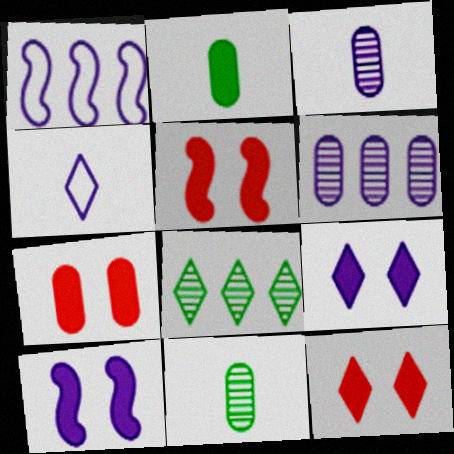[[1, 3, 9], 
[1, 11, 12], 
[4, 6, 10], 
[4, 8, 12], 
[5, 7, 12]]